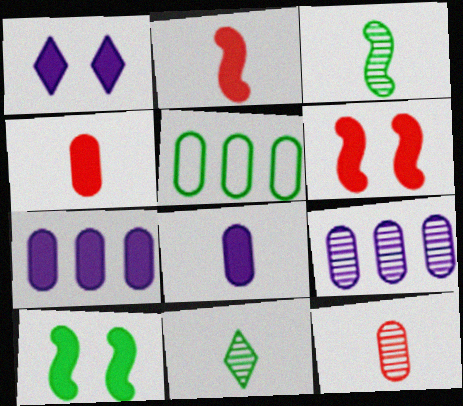[[5, 10, 11]]